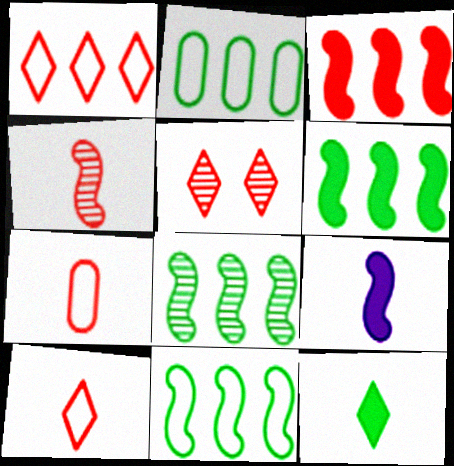[[2, 5, 9], 
[3, 5, 7], 
[6, 8, 11]]